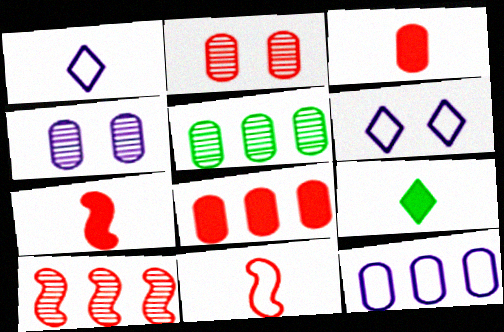[[5, 6, 7], 
[5, 8, 12]]